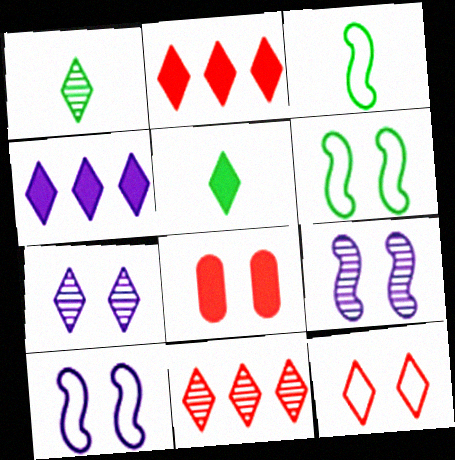[[1, 4, 12], 
[1, 7, 11], 
[6, 7, 8]]